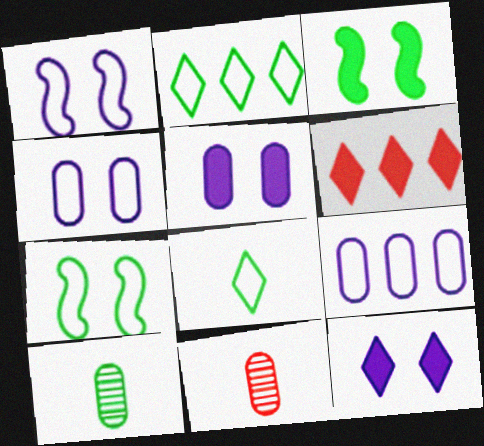[[1, 6, 10], 
[2, 3, 10]]